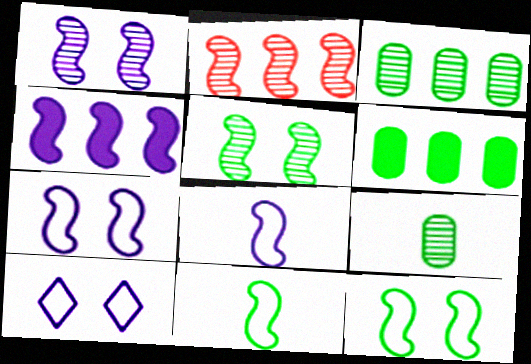[[1, 4, 8]]